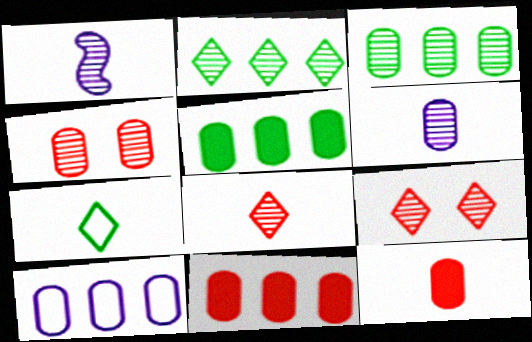[[1, 2, 4], 
[1, 3, 9], 
[1, 7, 12], 
[3, 4, 6], 
[3, 10, 11]]